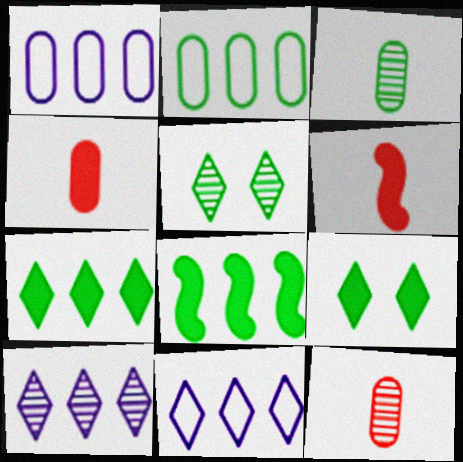[[1, 5, 6]]